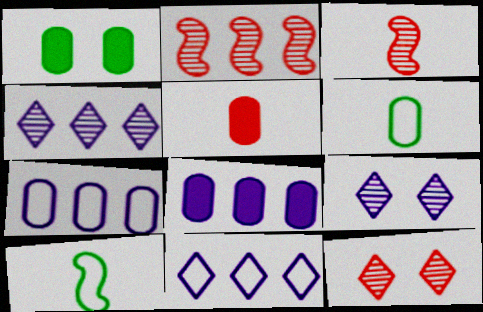[[1, 3, 11], 
[1, 5, 8], 
[8, 10, 12]]